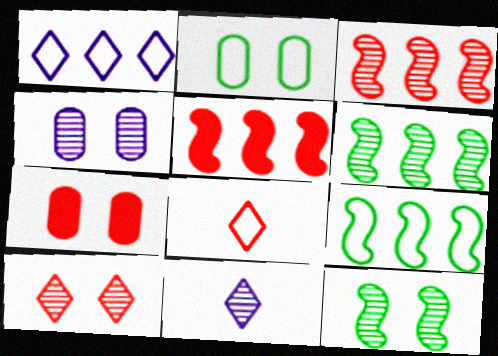[[2, 4, 7], 
[2, 5, 11], 
[3, 7, 8], 
[4, 10, 12], 
[7, 9, 11]]